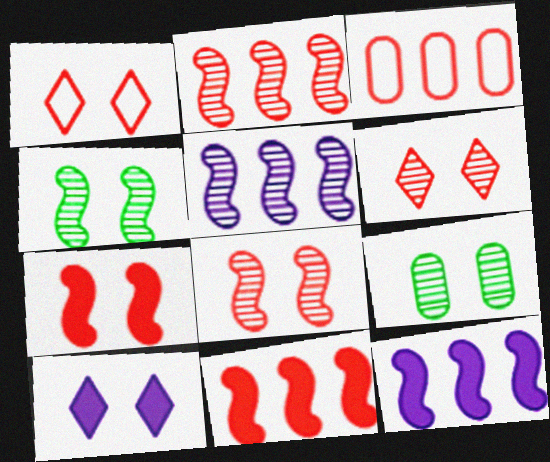[]